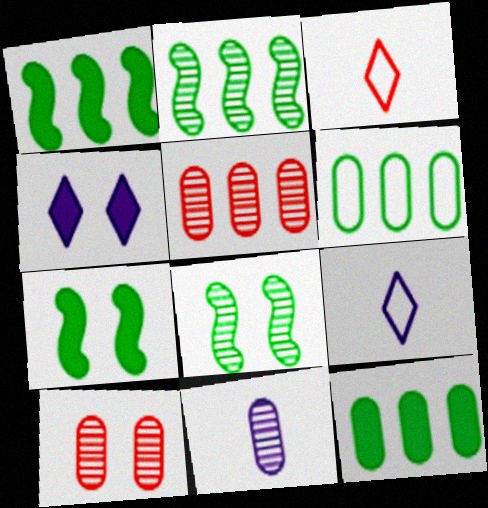[[1, 9, 10], 
[5, 7, 9]]